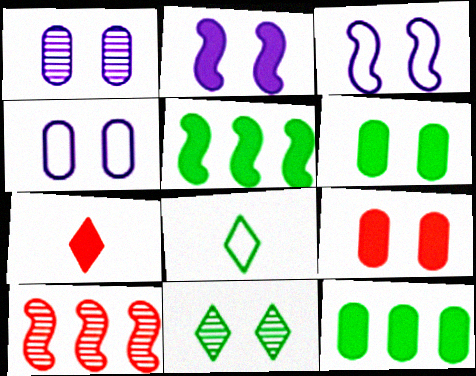[[2, 7, 12], 
[3, 9, 11]]